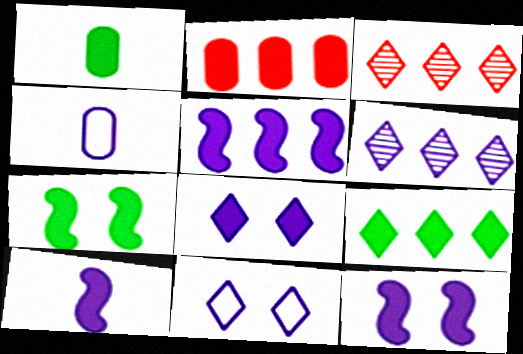[[1, 7, 9], 
[2, 5, 9], 
[3, 4, 7], 
[4, 6, 12], 
[5, 10, 12]]